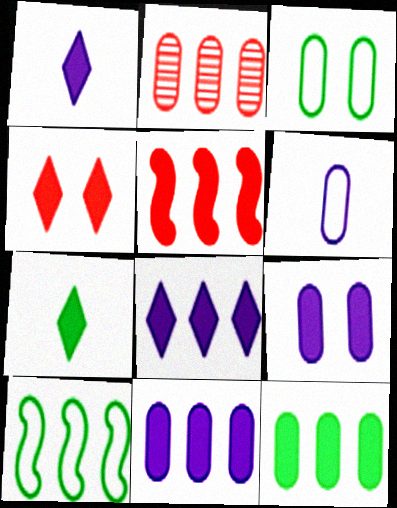[[2, 8, 10], 
[4, 7, 8], 
[5, 7, 9], 
[5, 8, 12]]